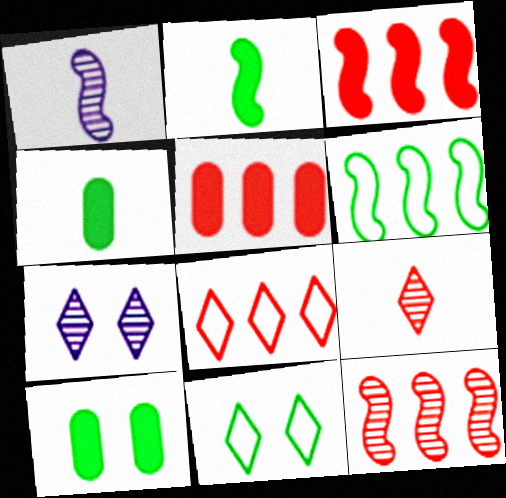[[1, 5, 11], 
[1, 8, 10], 
[5, 8, 12]]